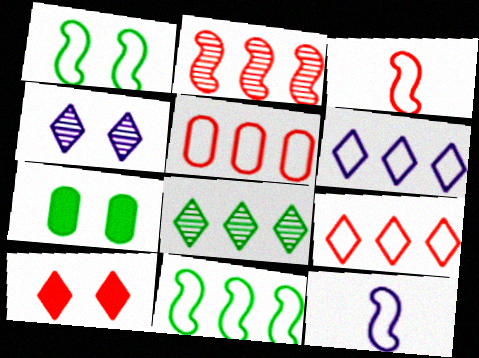[[5, 6, 11]]